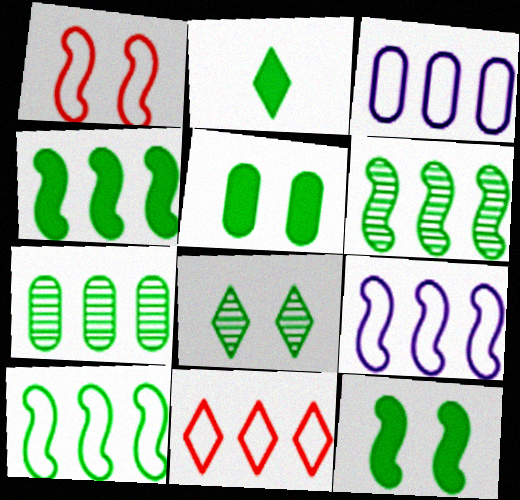[[2, 4, 5], 
[3, 10, 11], 
[4, 6, 10]]